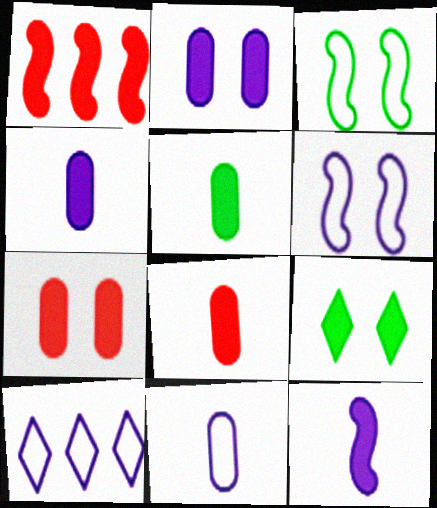[[1, 4, 9], 
[4, 5, 8], 
[6, 10, 11]]